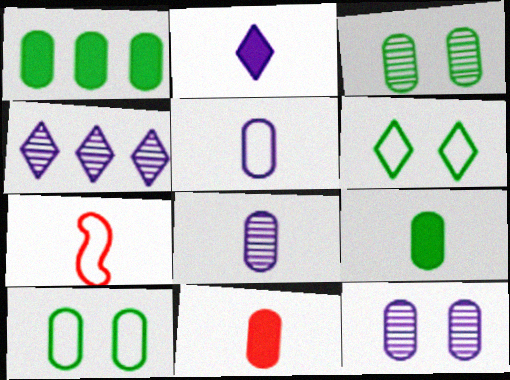[]